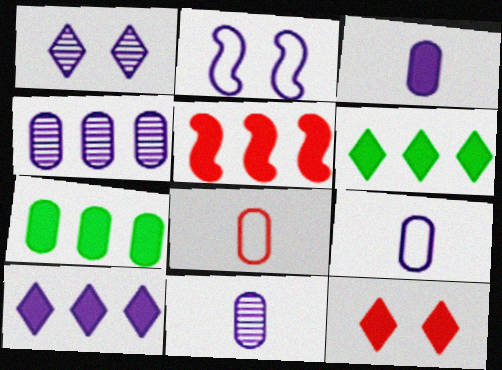[[2, 10, 11], 
[3, 9, 11], 
[5, 7, 10]]